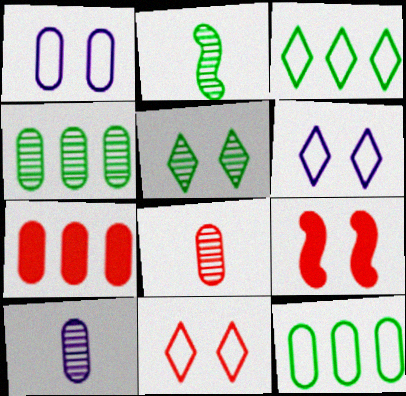[[1, 5, 9], 
[2, 4, 5], 
[2, 6, 7], 
[3, 9, 10]]